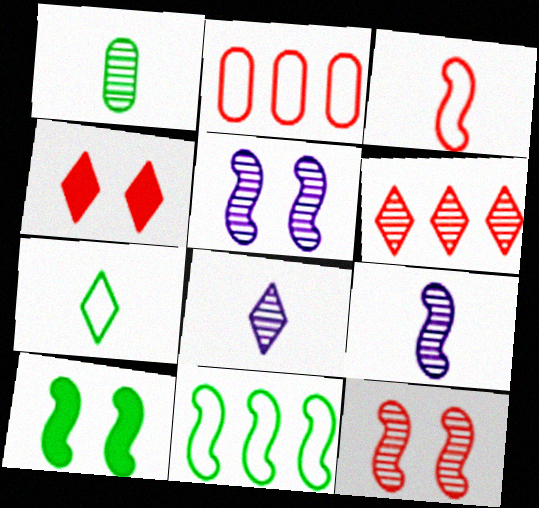[[1, 5, 6], 
[2, 8, 10]]